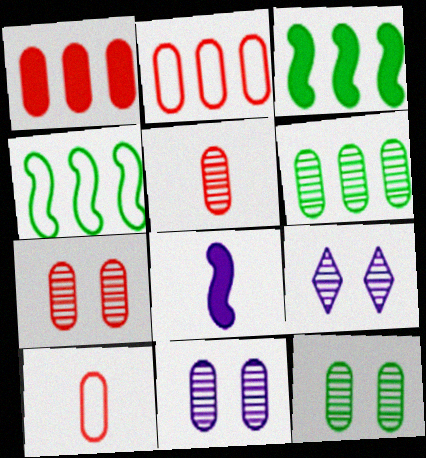[[1, 7, 10], 
[3, 9, 10], 
[5, 6, 11], 
[7, 11, 12]]